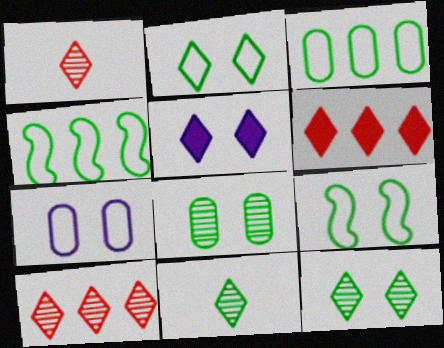[]